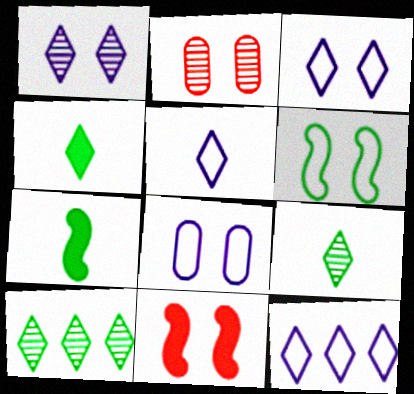[[2, 7, 12], 
[3, 5, 12]]